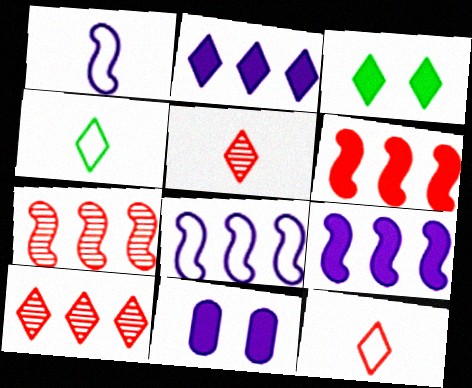[[4, 7, 11]]